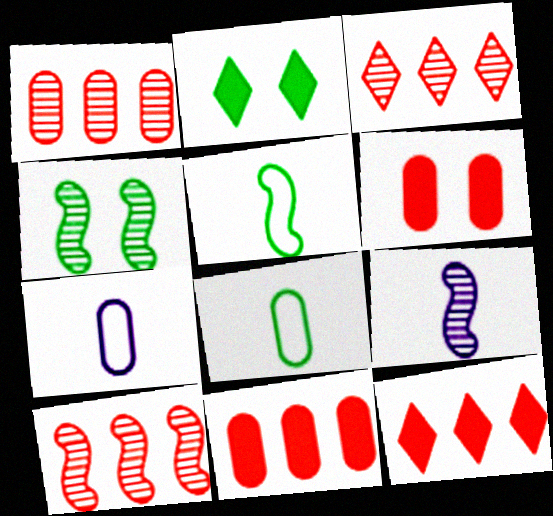[[1, 3, 10], 
[2, 7, 10], 
[4, 7, 12], 
[4, 9, 10]]